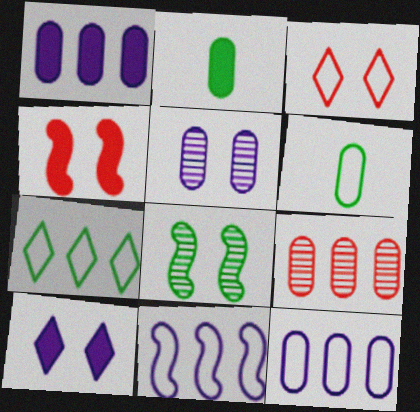[[2, 7, 8], 
[3, 6, 11]]